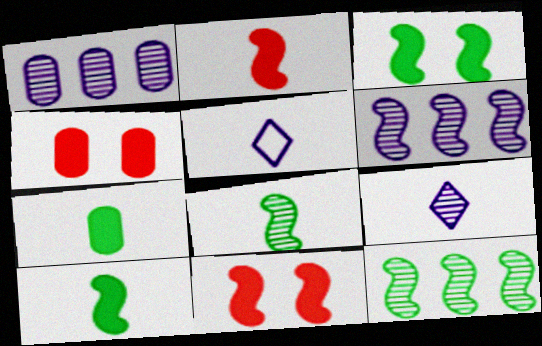[[4, 5, 12]]